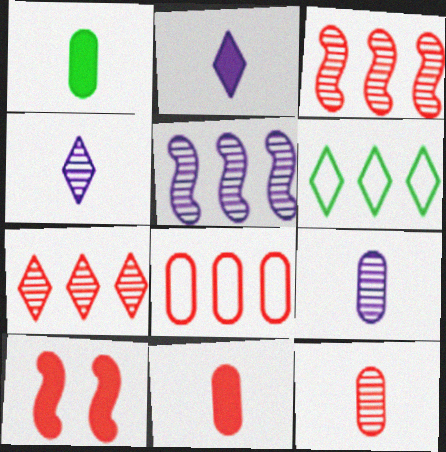[[6, 9, 10]]